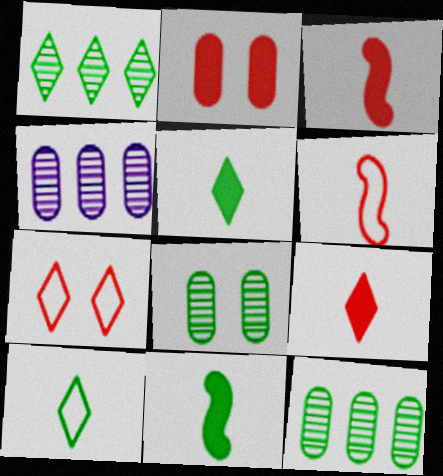[[4, 7, 11]]